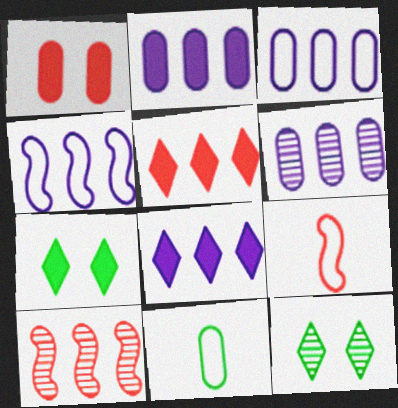[[1, 6, 11], 
[2, 3, 6], 
[2, 9, 12], 
[4, 6, 8], 
[6, 7, 9]]